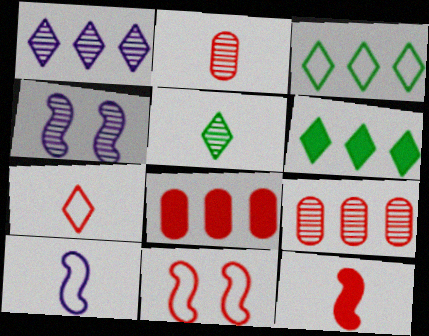[[2, 7, 12], 
[4, 5, 9]]